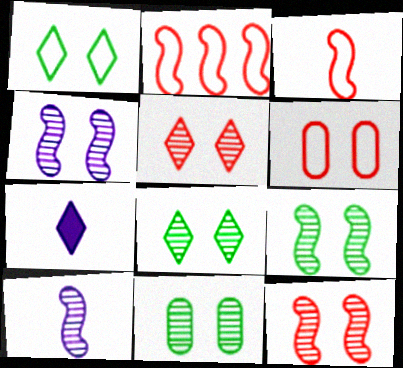[[2, 7, 11], 
[4, 5, 11], 
[4, 9, 12], 
[8, 9, 11]]